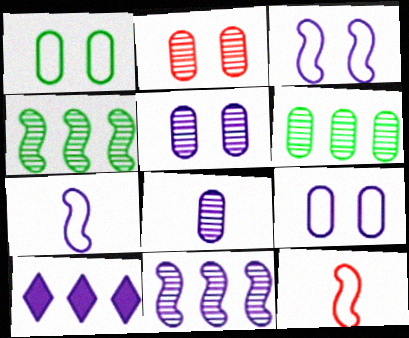[[2, 6, 8], 
[3, 8, 10], 
[5, 7, 10]]